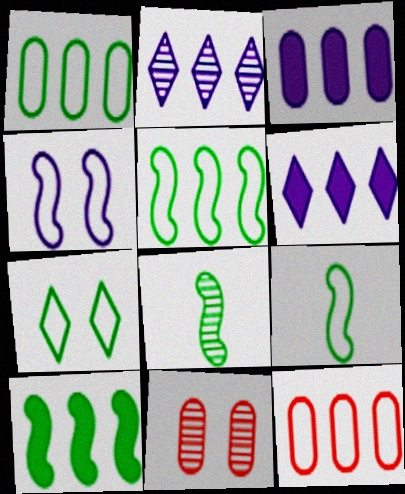[[1, 7, 9], 
[2, 8, 11], 
[2, 10, 12], 
[6, 9, 11]]